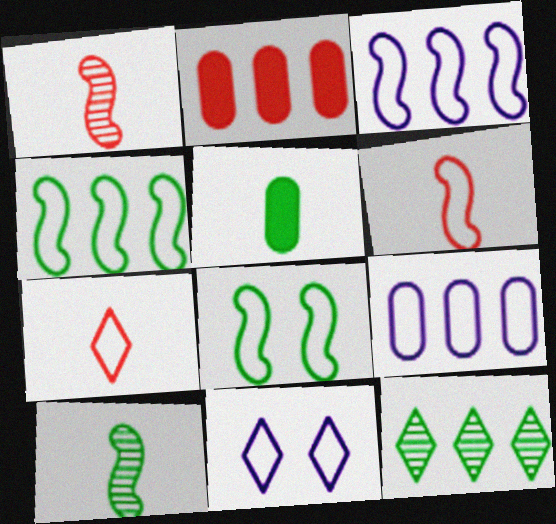[[2, 3, 12], 
[2, 10, 11], 
[3, 6, 8], 
[5, 8, 12], 
[7, 8, 9]]